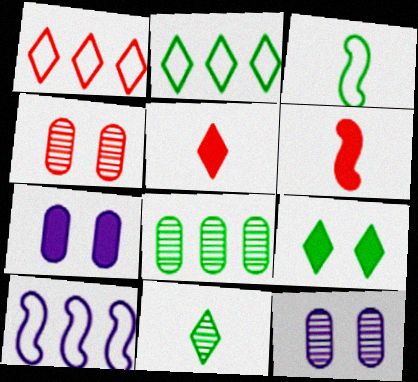[[1, 4, 6], 
[2, 6, 12], 
[2, 9, 11], 
[3, 8, 9]]